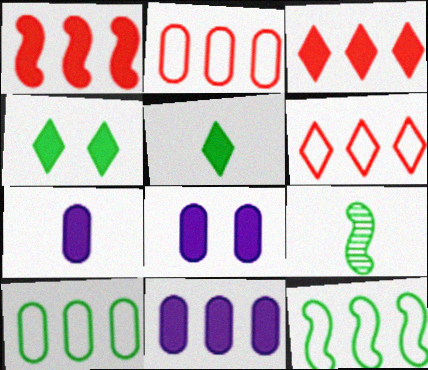[[1, 4, 7], 
[1, 5, 8], 
[4, 9, 10], 
[6, 8, 9], 
[7, 8, 11]]